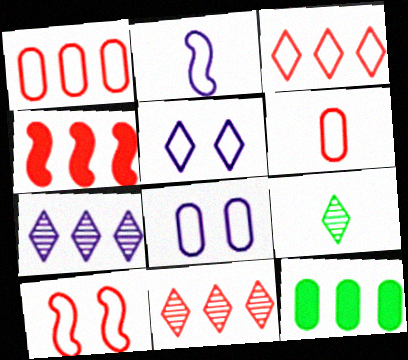[[1, 4, 11], 
[3, 6, 10], 
[4, 8, 9]]